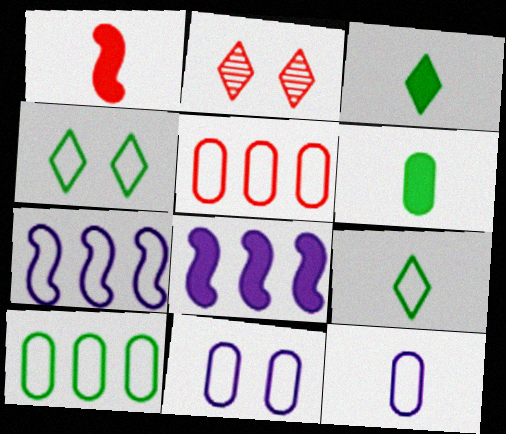[[1, 2, 5], 
[2, 6, 7]]